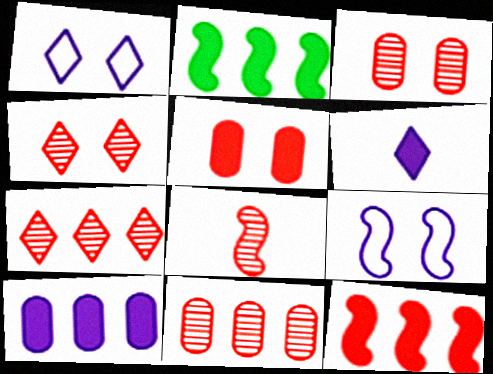[[2, 5, 6], 
[2, 8, 9], 
[3, 7, 8], 
[4, 8, 11]]